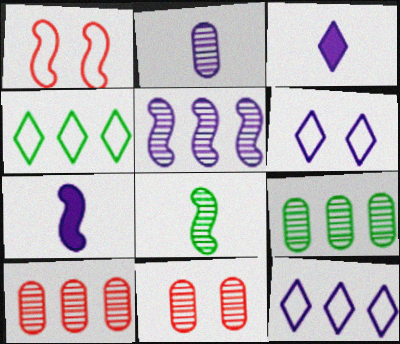[[1, 3, 9], 
[2, 9, 11], 
[4, 7, 11]]